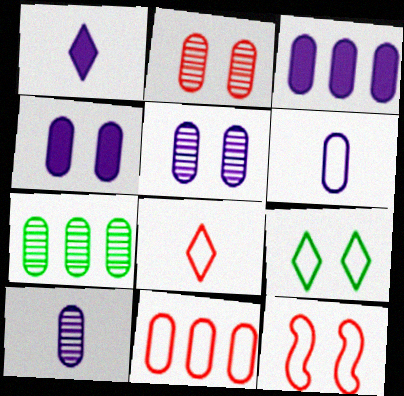[[1, 7, 12], 
[2, 7, 10], 
[3, 5, 6], 
[3, 7, 11], 
[8, 11, 12]]